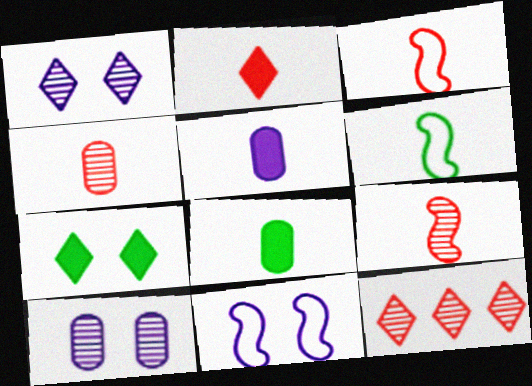[[2, 3, 4], 
[8, 11, 12]]